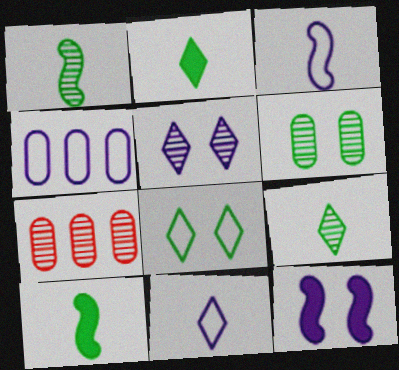[[1, 5, 7]]